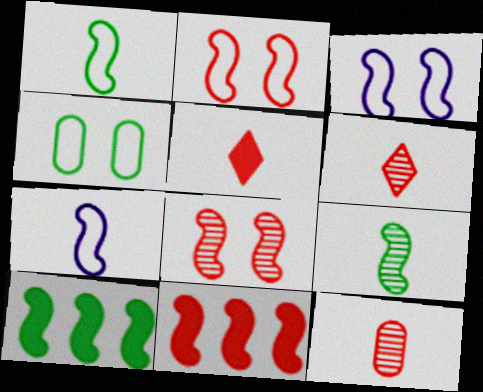[[3, 9, 11], 
[7, 8, 10]]